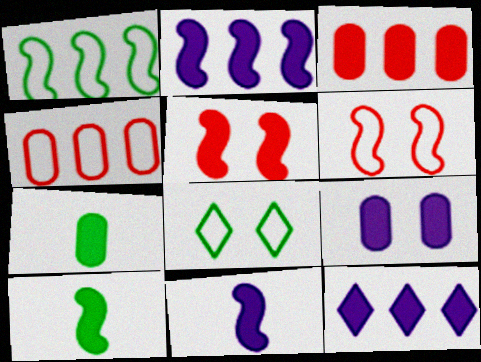[[2, 5, 10], 
[3, 7, 9], 
[5, 7, 12], 
[9, 11, 12]]